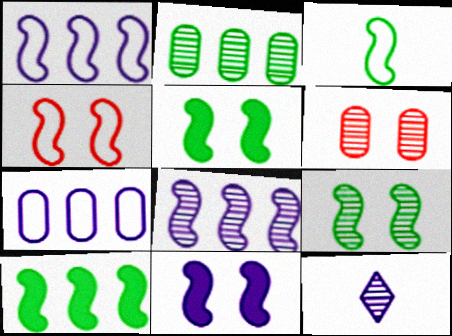[[1, 3, 4], 
[3, 9, 10], 
[4, 9, 11], 
[7, 11, 12]]